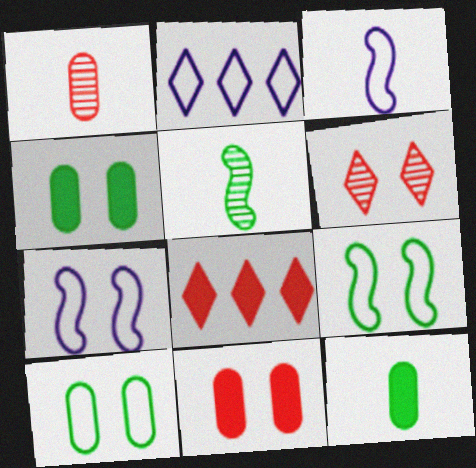[[2, 5, 11], 
[4, 6, 7]]